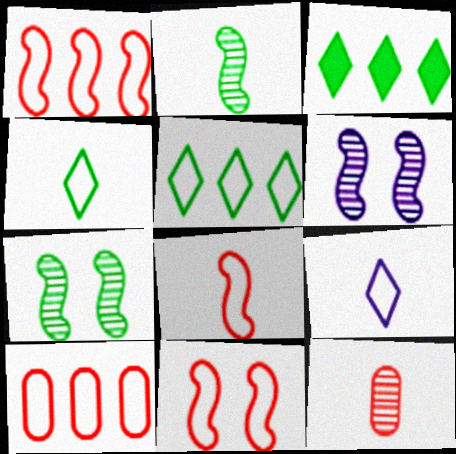[[1, 8, 11]]